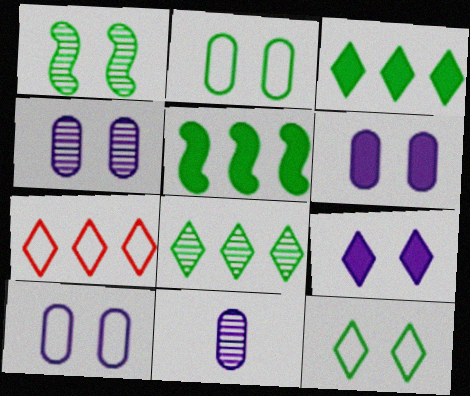[[4, 6, 10]]